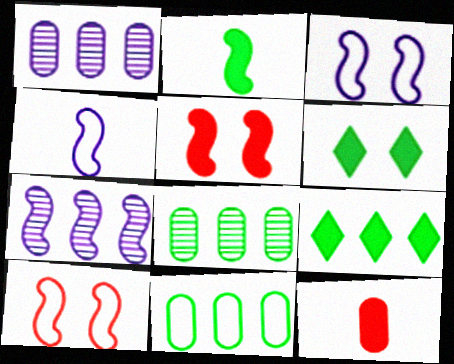[[2, 7, 10]]